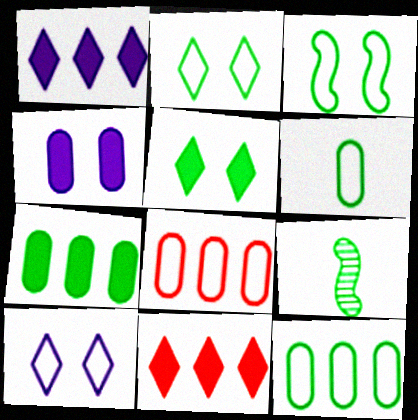[[2, 7, 9], 
[5, 9, 12]]